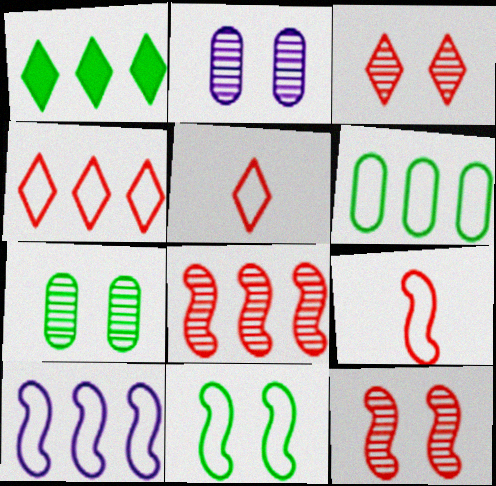[[1, 2, 9], 
[4, 6, 10], 
[9, 10, 11]]